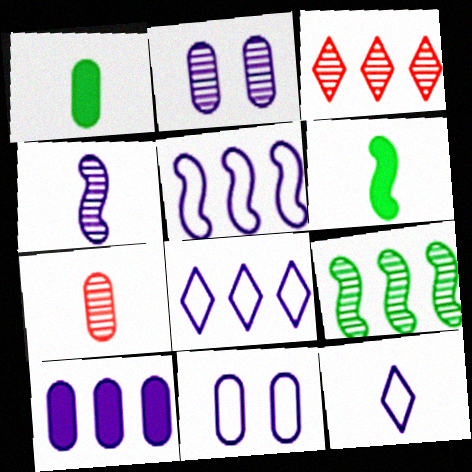[[3, 6, 11], 
[5, 11, 12], 
[6, 7, 12]]